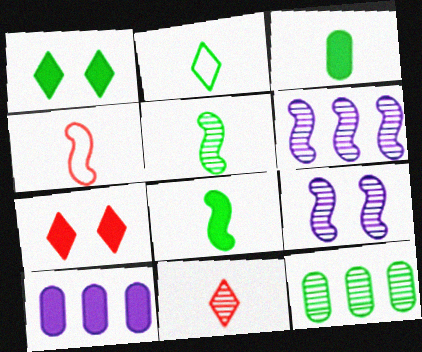[[2, 3, 5], 
[7, 8, 10], 
[9, 11, 12]]